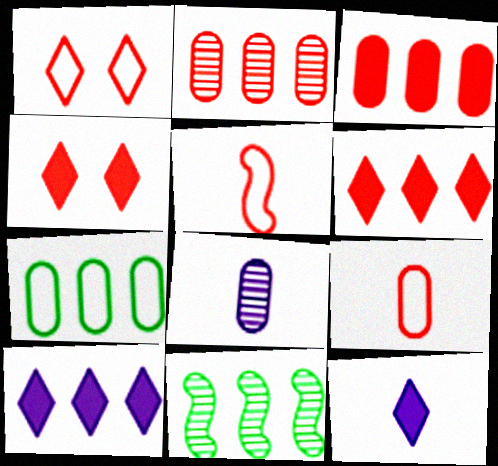[[2, 4, 5]]